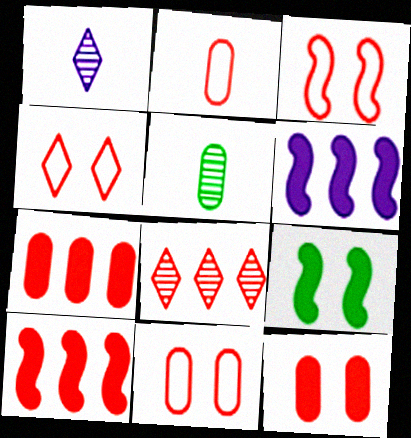[[3, 4, 11], 
[4, 5, 6]]